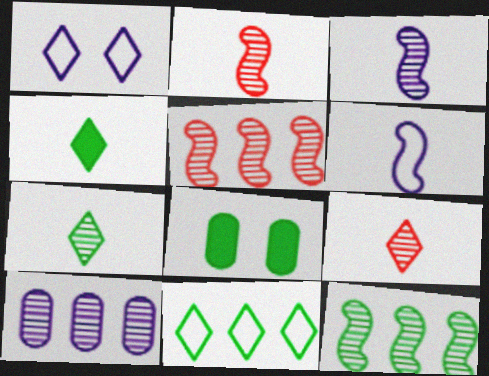[]